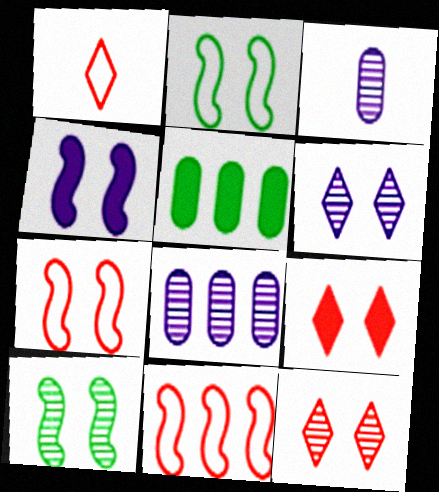[[4, 7, 10]]